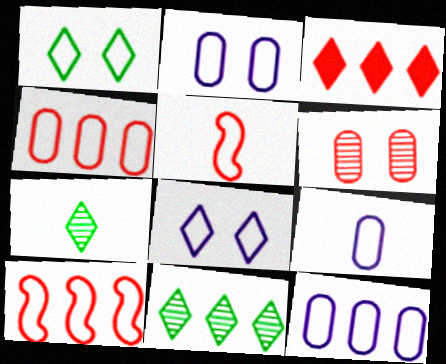[[1, 5, 12], 
[1, 9, 10], 
[2, 9, 12], 
[3, 5, 6], 
[3, 7, 8]]